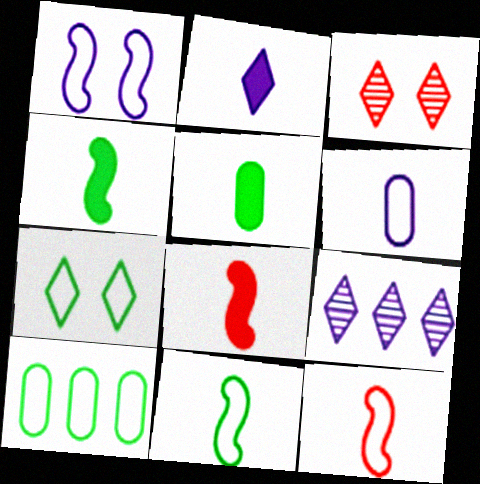[[2, 5, 8], 
[7, 10, 11]]